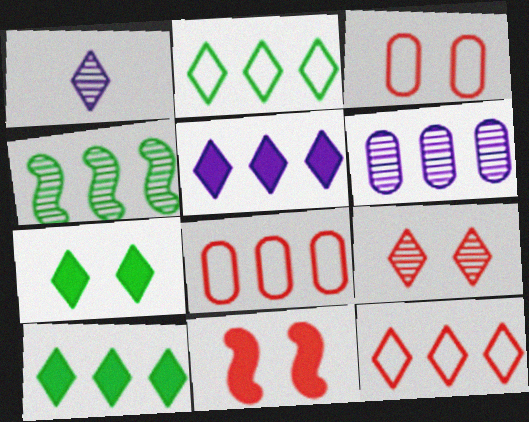[[1, 7, 12], 
[3, 9, 11], 
[4, 5, 8]]